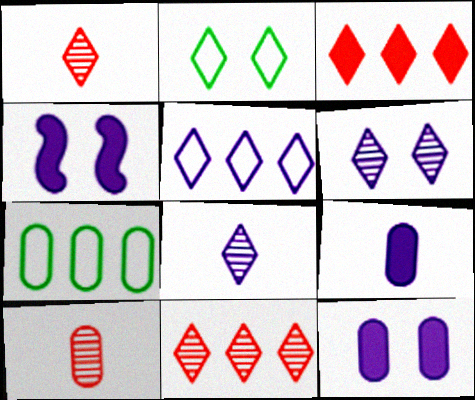[[1, 4, 7], 
[2, 3, 8], 
[7, 10, 12]]